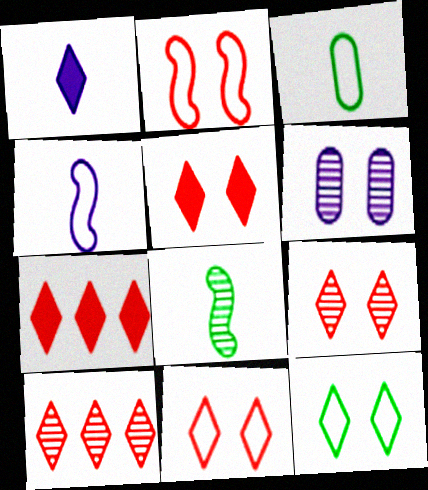[[1, 10, 12], 
[5, 9, 11], 
[6, 8, 10]]